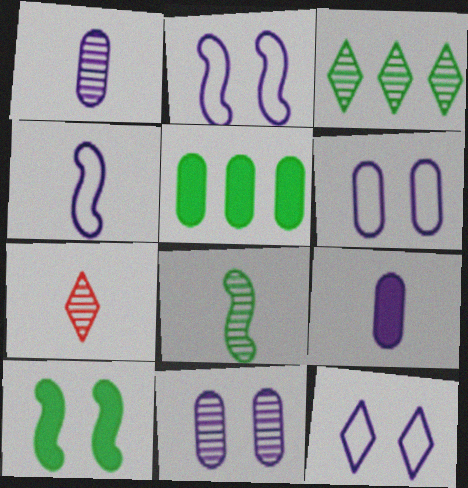[[1, 7, 8], 
[2, 5, 7], 
[2, 6, 12]]